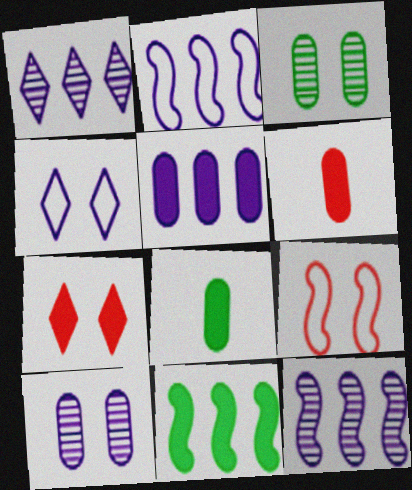[[1, 2, 5], 
[1, 8, 9]]